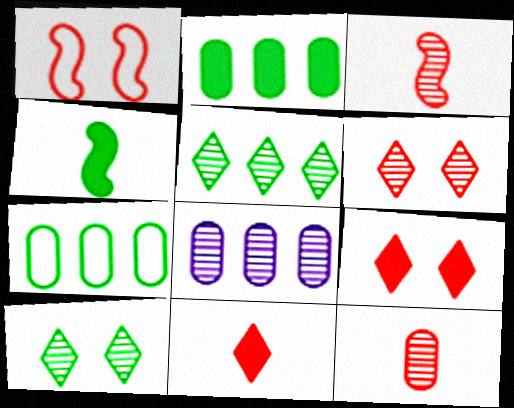[[3, 8, 10], 
[4, 7, 10]]